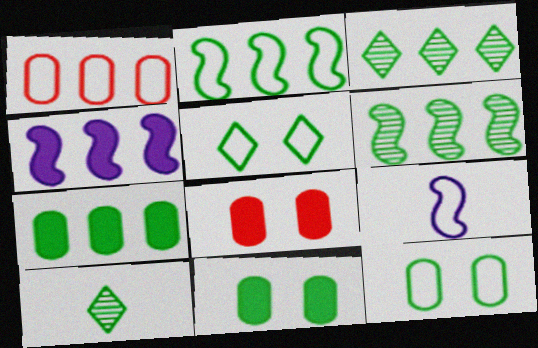[[1, 3, 4], 
[1, 5, 9], 
[2, 3, 7], 
[2, 10, 11], 
[3, 8, 9]]